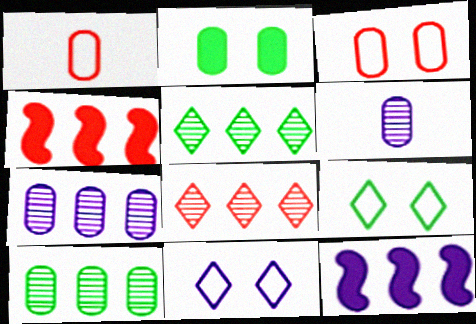[[1, 2, 7], 
[4, 6, 9], 
[6, 11, 12]]